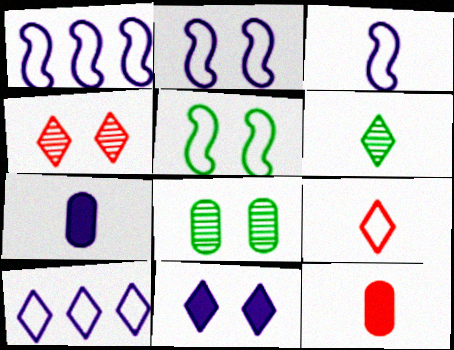[[1, 2, 3], 
[3, 6, 12]]